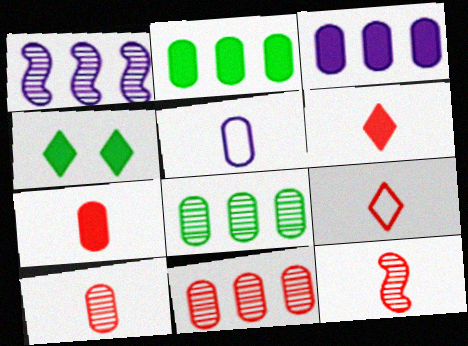[[7, 9, 12]]